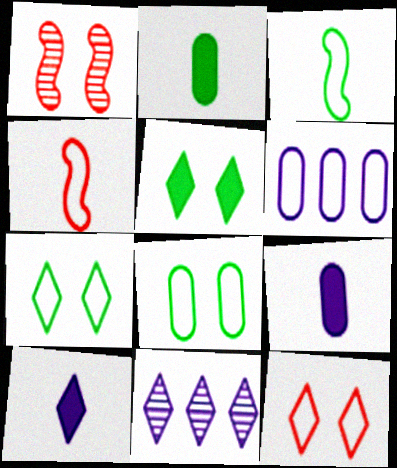[[3, 6, 12], 
[4, 6, 7]]